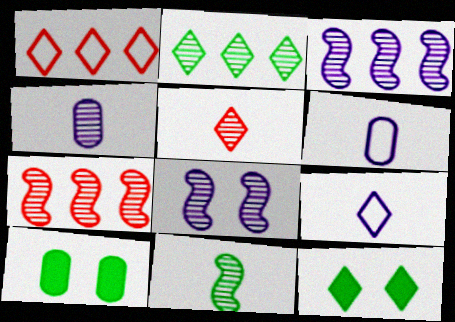[[4, 5, 11], 
[6, 7, 12], 
[7, 8, 11], 
[7, 9, 10]]